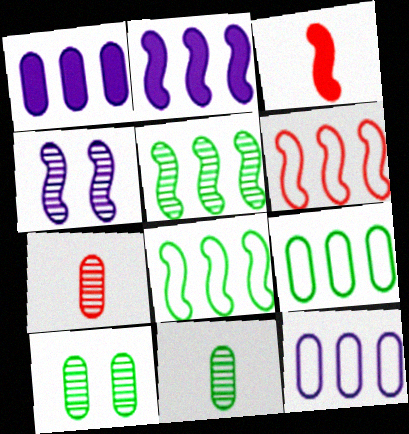[[2, 5, 6], 
[3, 4, 8]]